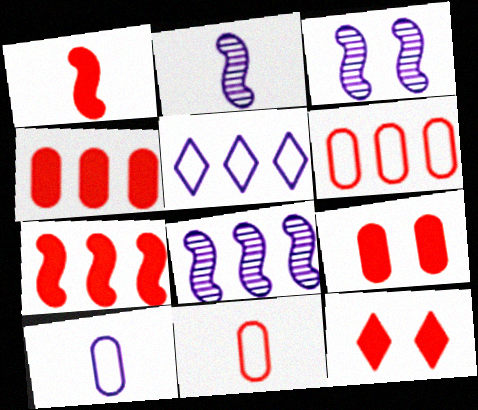[[1, 4, 12], 
[2, 3, 8]]